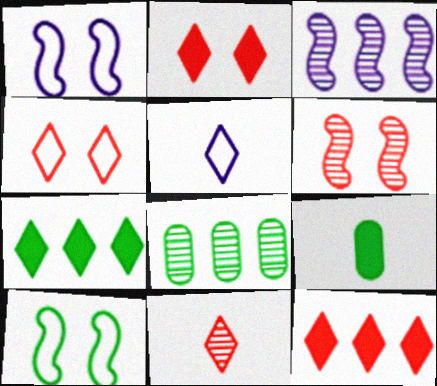[[3, 4, 9], 
[4, 11, 12]]